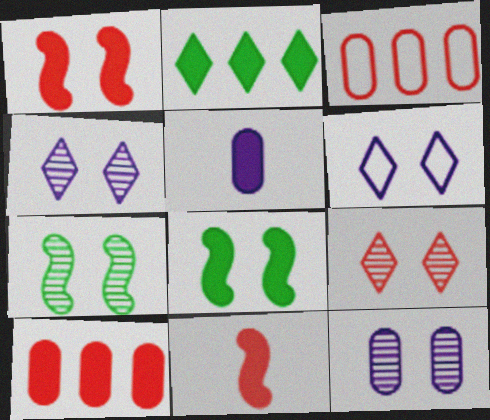[[1, 2, 5], 
[3, 9, 11], 
[7, 9, 12]]